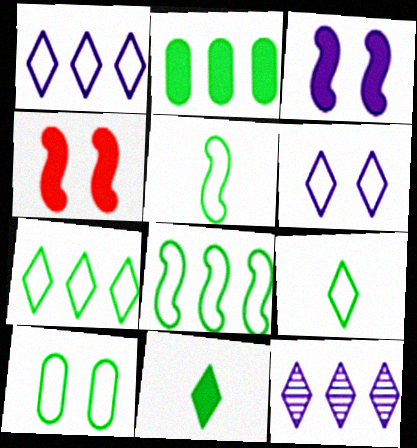[[5, 7, 10], 
[8, 9, 10]]